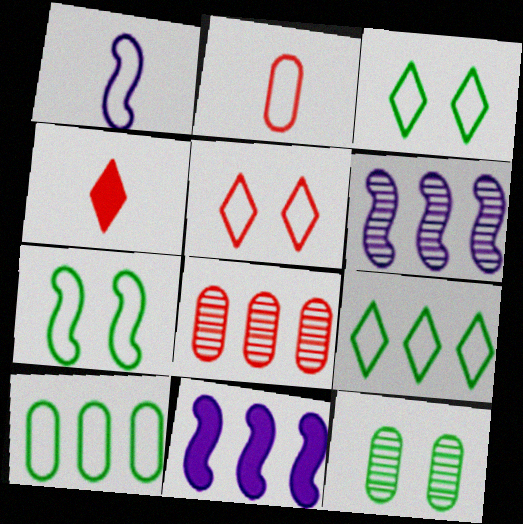[[1, 5, 10], 
[8, 9, 11]]